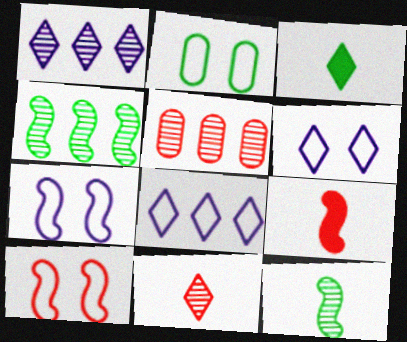[[1, 2, 9], 
[1, 4, 5], 
[2, 3, 4], 
[2, 6, 10], 
[3, 5, 7], 
[4, 7, 9]]